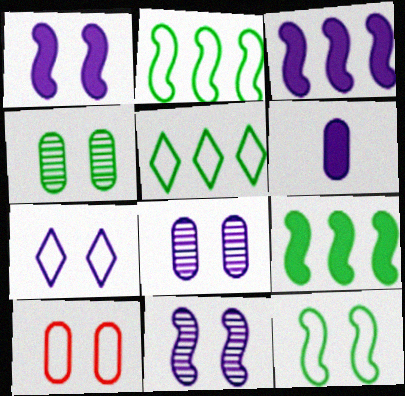[[1, 7, 8], 
[7, 10, 12]]